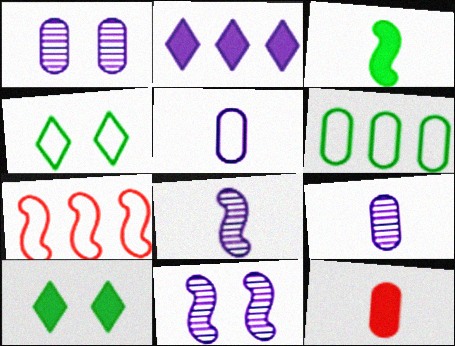[[1, 6, 12], 
[2, 5, 11], 
[3, 7, 11], 
[4, 5, 7], 
[7, 9, 10]]